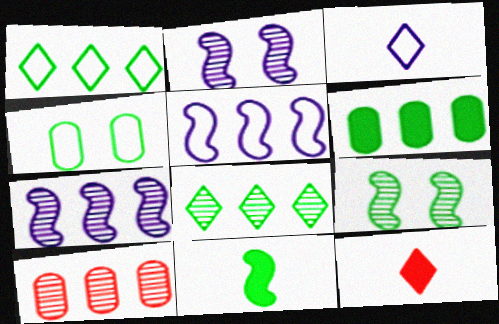[[4, 7, 12], 
[4, 8, 11], 
[7, 8, 10]]